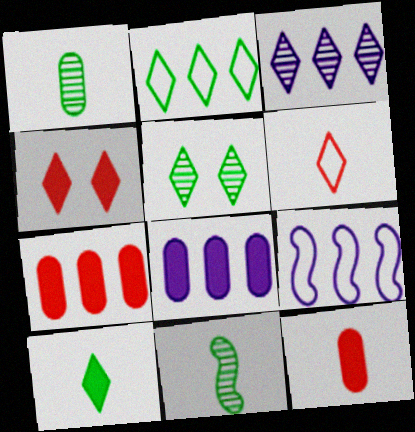[[1, 4, 9], 
[2, 5, 10], 
[3, 8, 9], 
[5, 9, 12]]